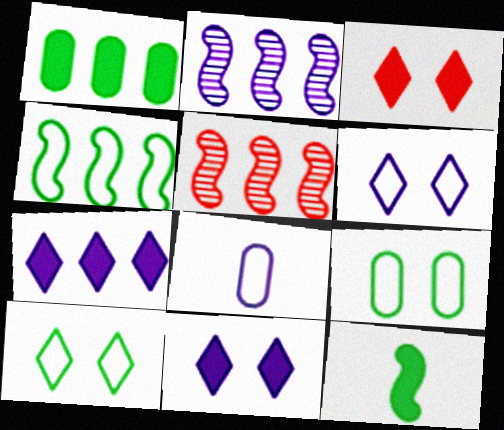[[2, 8, 11]]